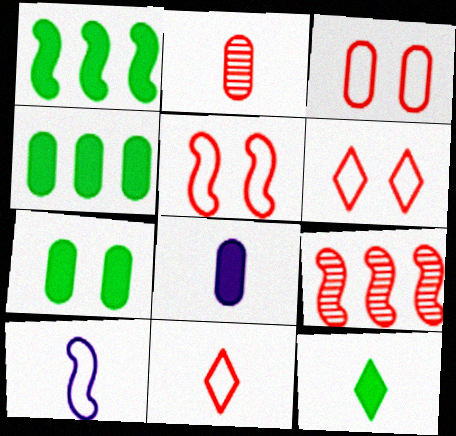[[1, 7, 12], 
[2, 10, 12], 
[3, 5, 6]]